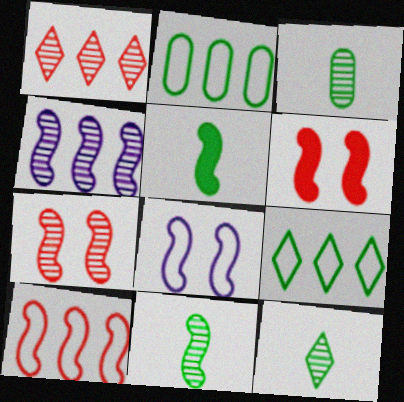[[3, 11, 12], 
[4, 7, 11]]